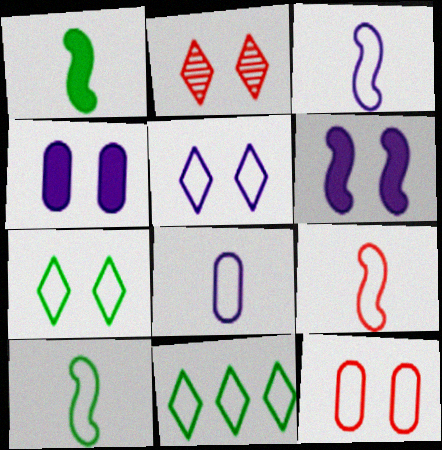[[3, 9, 10], 
[3, 11, 12]]